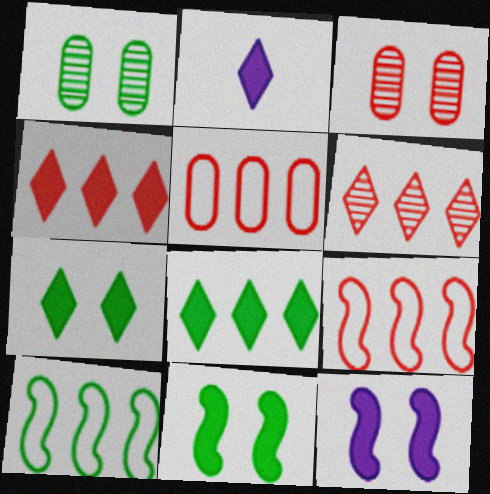[[1, 2, 9], 
[2, 3, 10], 
[2, 4, 7]]